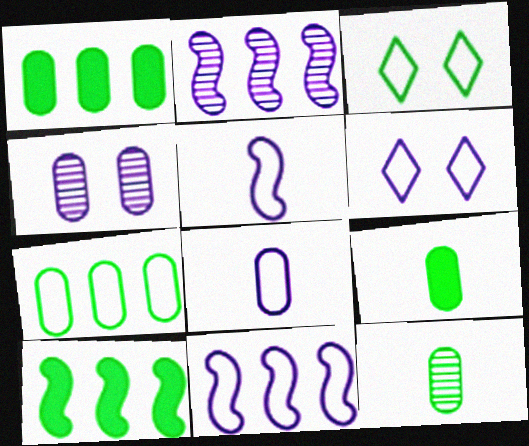[[3, 10, 12], 
[6, 8, 11]]